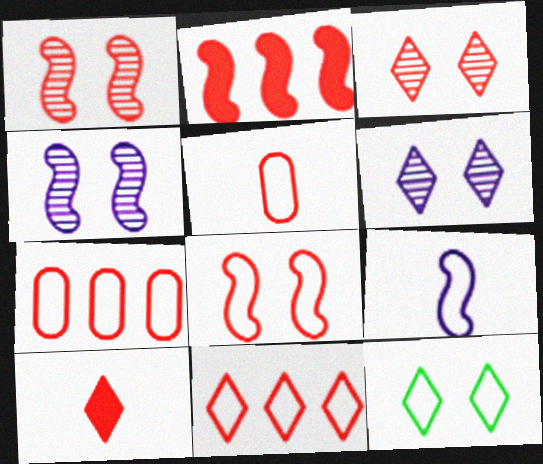[[1, 7, 10], 
[2, 3, 5], 
[3, 10, 11], 
[5, 8, 11], 
[7, 9, 12]]